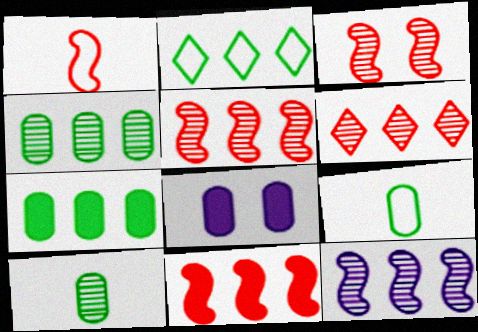[[1, 3, 11], 
[4, 6, 12]]